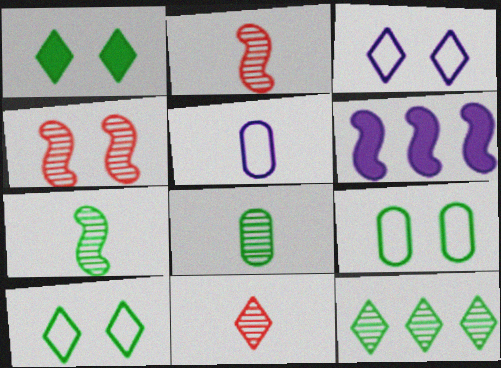[[6, 9, 11]]